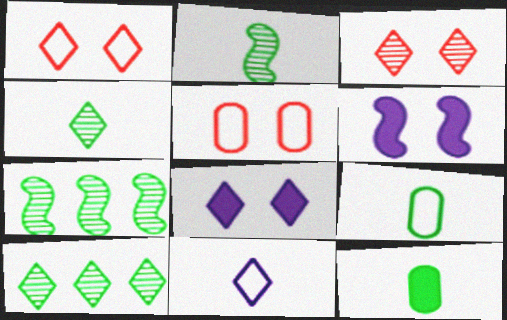[]